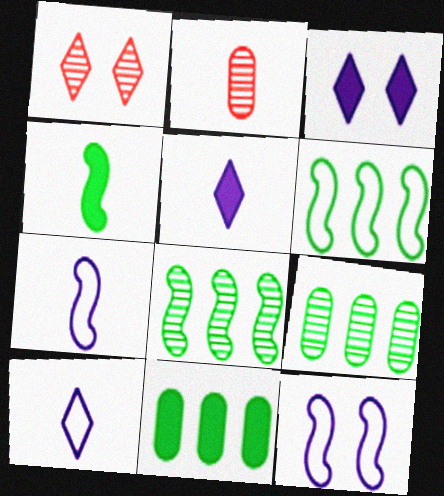[[1, 7, 11], 
[2, 3, 6], 
[2, 4, 10]]